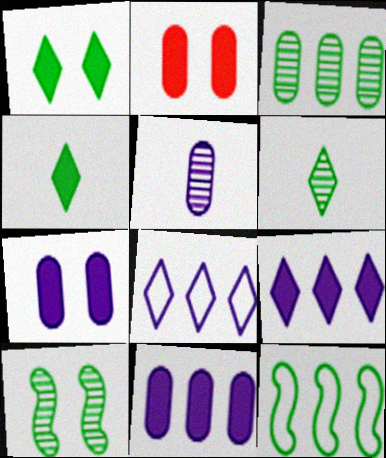[[3, 6, 10]]